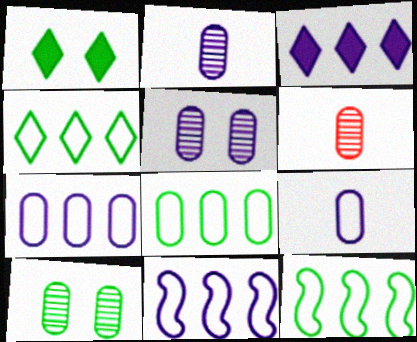[[1, 6, 11], 
[4, 8, 12]]